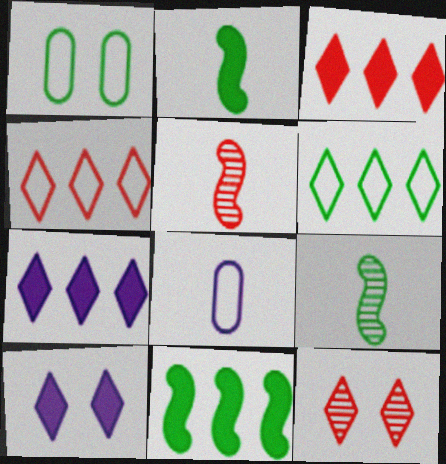[[1, 5, 7], 
[8, 11, 12]]